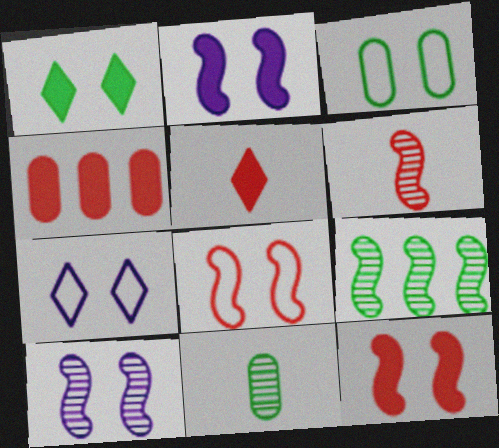[[3, 7, 8], 
[4, 5, 12], 
[6, 9, 10]]